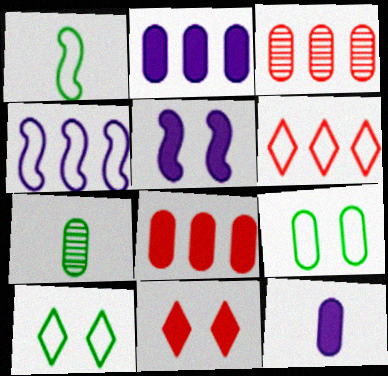[[3, 9, 12], 
[4, 7, 11], 
[5, 6, 7]]